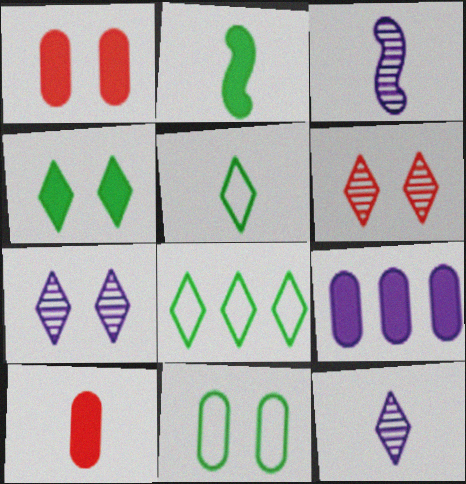[[1, 3, 8], 
[3, 5, 10]]